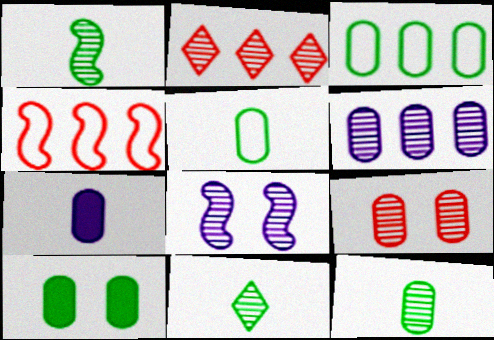[[1, 11, 12], 
[2, 8, 12], 
[3, 7, 9], 
[3, 10, 12], 
[6, 9, 12]]